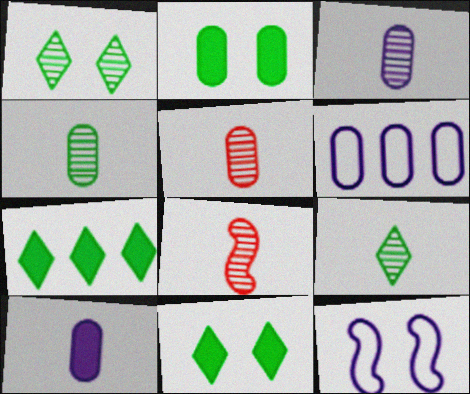[[2, 5, 6], 
[3, 4, 5], 
[3, 8, 9], 
[5, 7, 12], 
[6, 8, 11]]